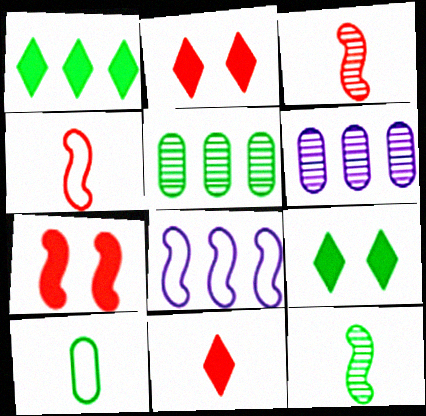[[4, 6, 9], 
[7, 8, 12]]